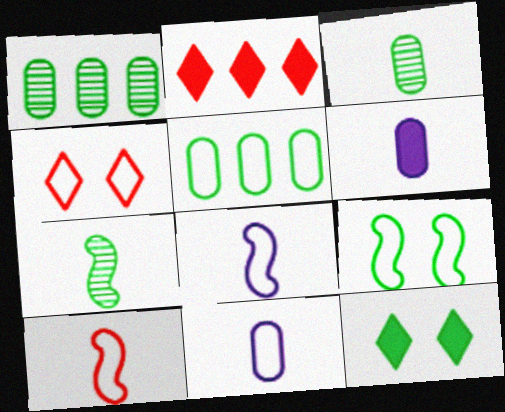[[4, 5, 8], 
[5, 7, 12]]